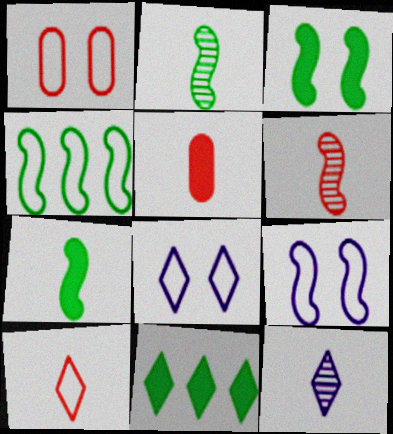[[2, 3, 4], 
[5, 6, 10]]